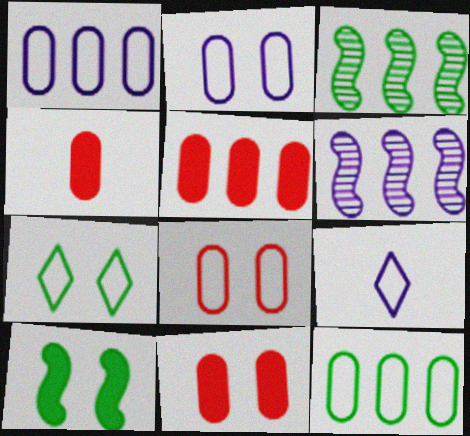[[3, 9, 11], 
[4, 5, 11], 
[4, 6, 7]]